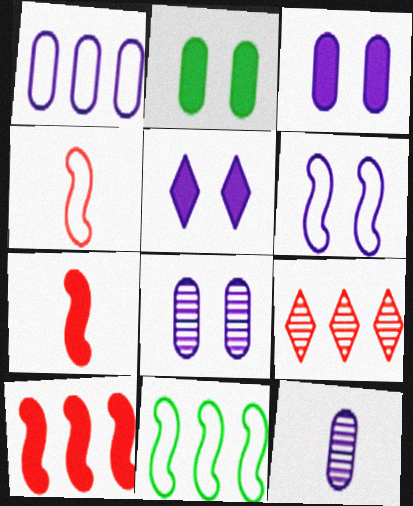[[1, 3, 12], 
[4, 6, 11], 
[5, 6, 8]]